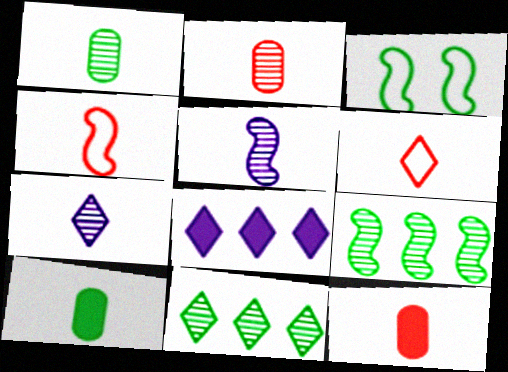[[2, 3, 8], 
[3, 10, 11], 
[4, 7, 10], 
[5, 6, 10]]